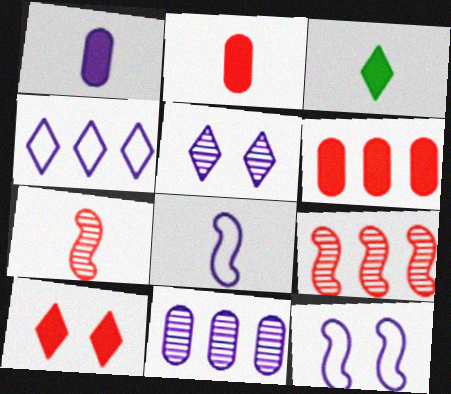[]